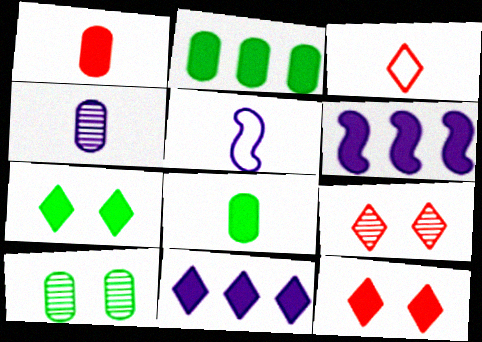[[1, 6, 7], 
[2, 5, 9], 
[3, 6, 10], 
[6, 8, 12]]